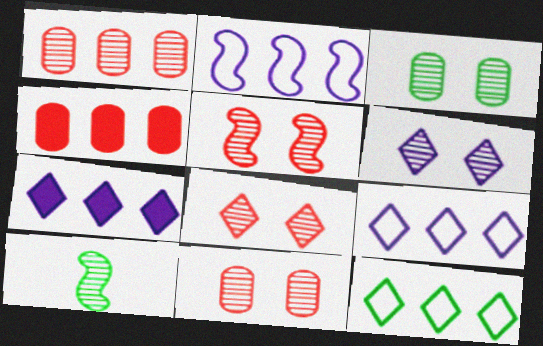[[1, 6, 10], 
[3, 5, 6], 
[5, 8, 11]]